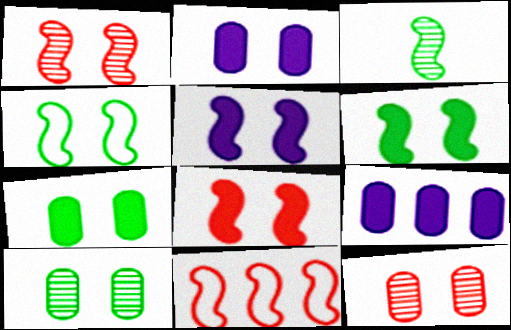[[1, 4, 5], 
[3, 5, 11], 
[5, 6, 8]]